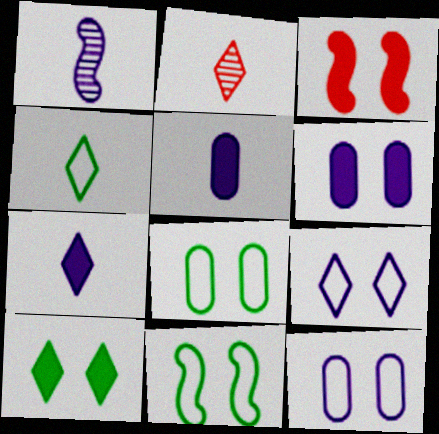[[2, 4, 7], 
[3, 6, 10]]